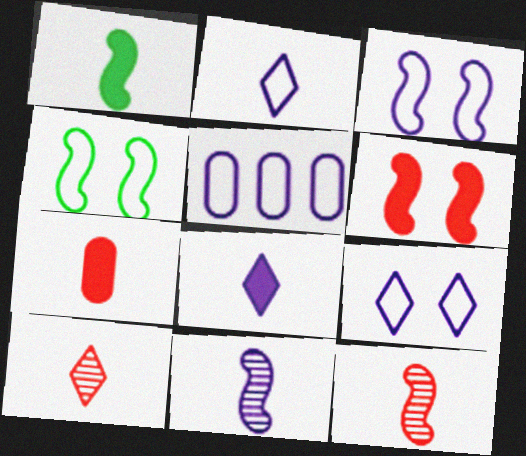[[1, 7, 8], 
[2, 3, 5]]